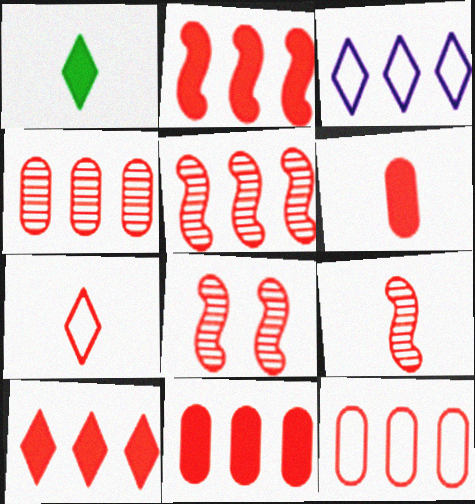[[2, 10, 11], 
[4, 11, 12], 
[5, 8, 9], 
[5, 10, 12], 
[6, 7, 9], 
[7, 8, 11]]